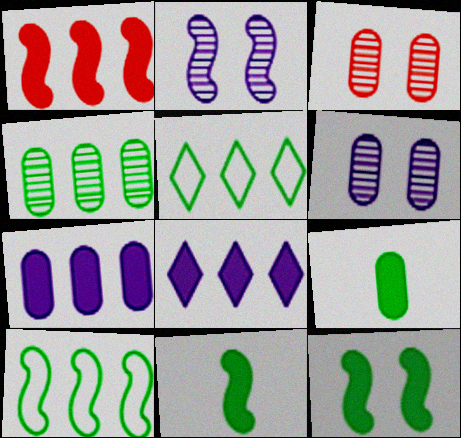[]